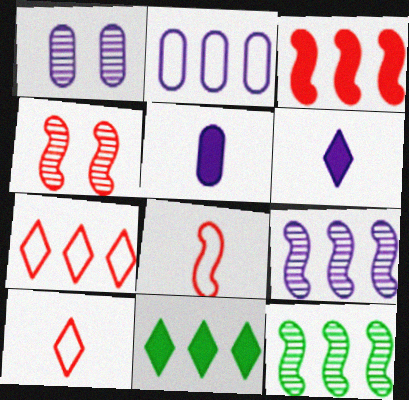[[1, 2, 5], 
[1, 8, 11], 
[3, 4, 8]]